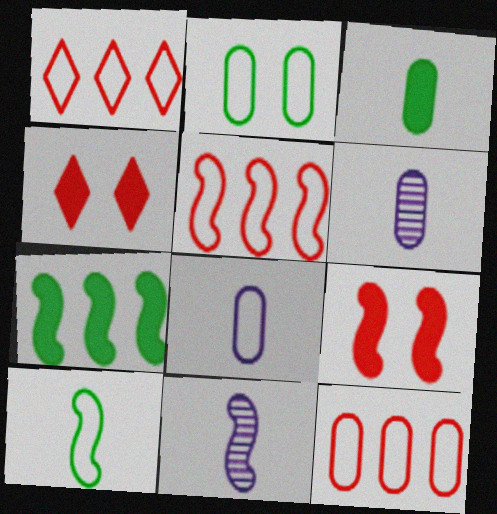[[1, 5, 12], 
[2, 8, 12]]